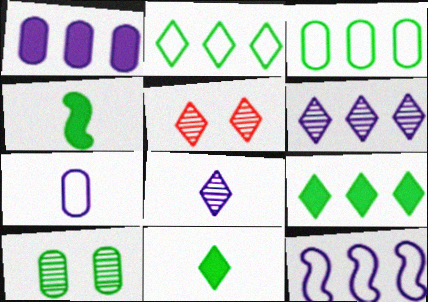[[1, 6, 12], 
[2, 4, 10]]